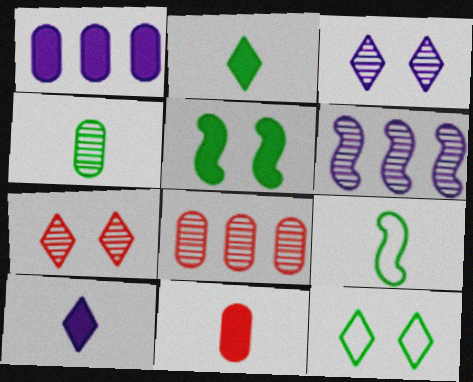[[1, 7, 9], 
[2, 4, 9], 
[4, 6, 7], 
[6, 11, 12]]